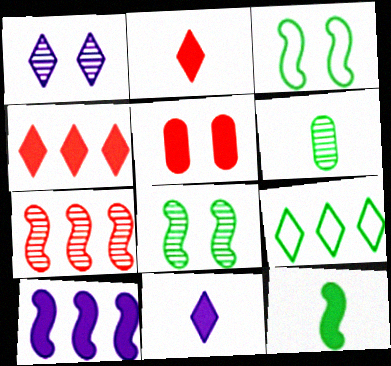[[1, 2, 9], 
[1, 3, 5], 
[1, 6, 7]]